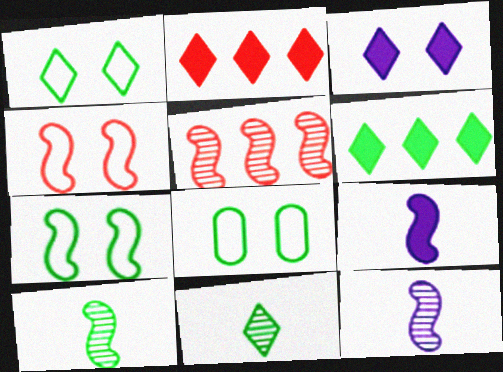[[1, 6, 11], 
[1, 7, 8], 
[2, 8, 12], 
[5, 7, 9], 
[6, 8, 10]]